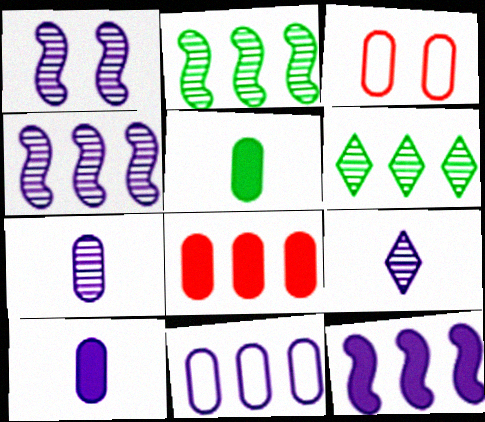[]